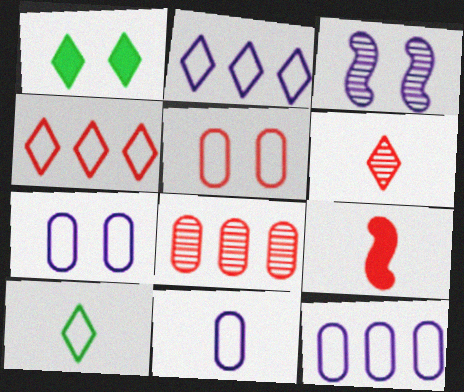[[1, 2, 6], 
[1, 3, 5], 
[7, 11, 12]]